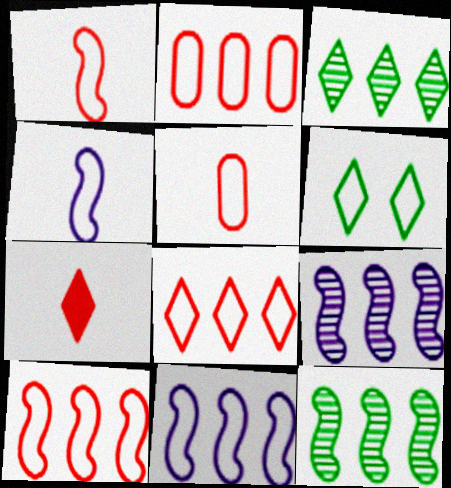[[2, 4, 6], 
[2, 8, 10], 
[5, 6, 11]]